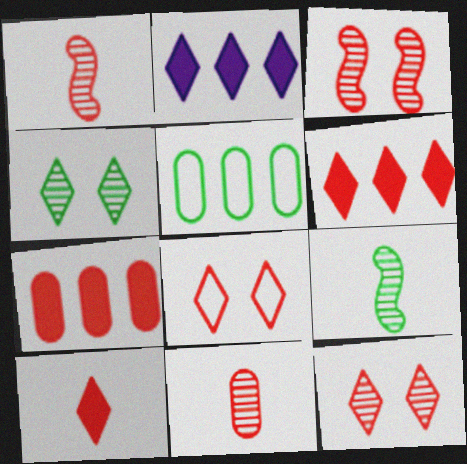[[1, 7, 8]]